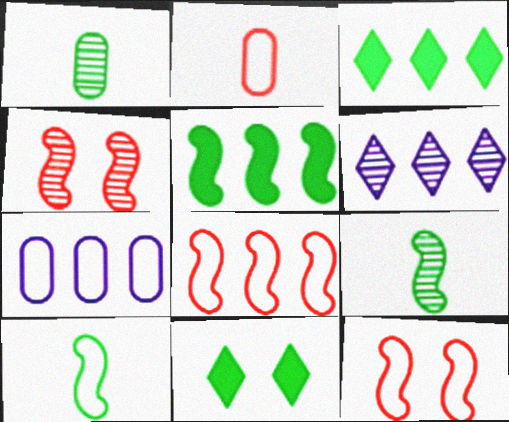[[1, 4, 6]]